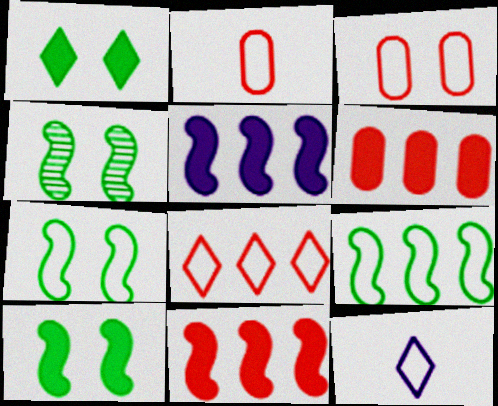[[3, 9, 12], 
[4, 6, 12], 
[4, 7, 10]]